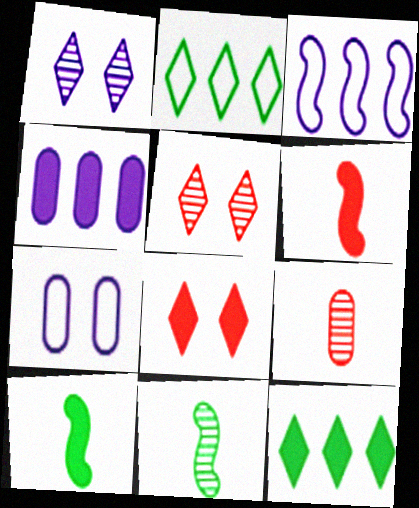[[4, 8, 10]]